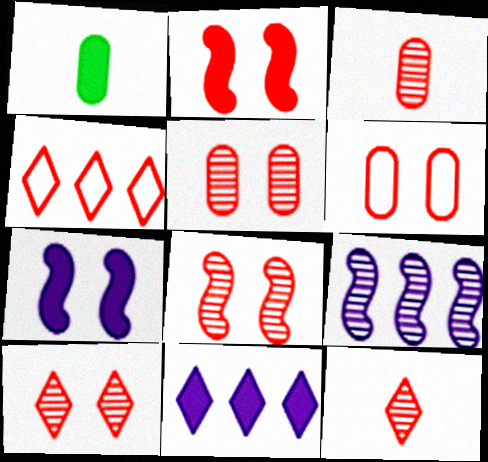[[1, 2, 11], 
[2, 3, 4], 
[2, 6, 10], 
[5, 8, 10]]